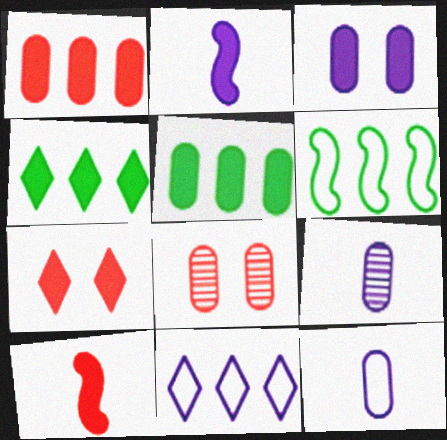[[1, 7, 10], 
[2, 5, 7], 
[3, 4, 10], 
[5, 8, 12], 
[6, 7, 9]]